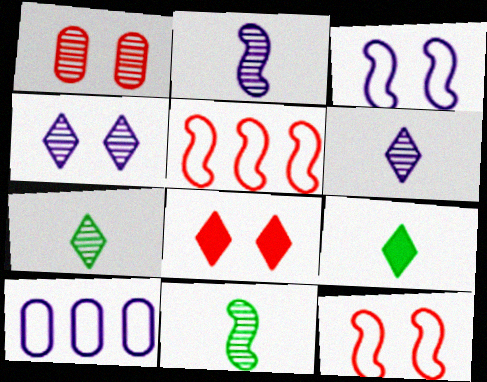[[1, 8, 12], 
[8, 10, 11]]